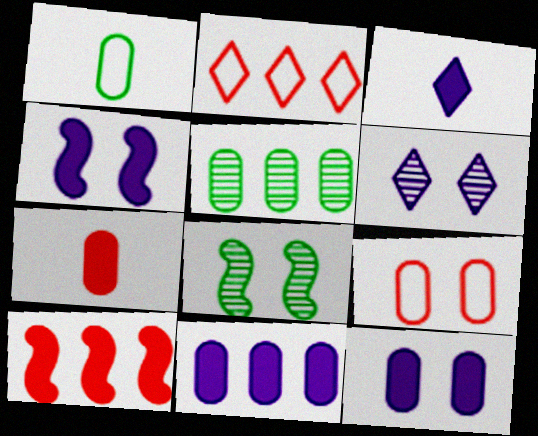[[1, 6, 10], 
[3, 4, 11]]